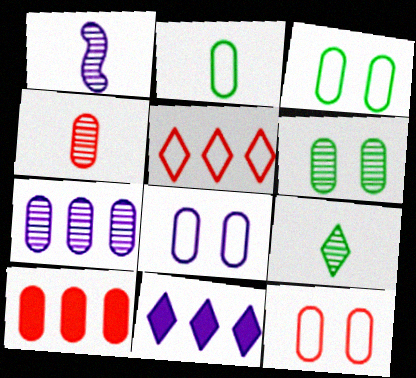[[1, 4, 9], 
[1, 8, 11], 
[3, 8, 12], 
[4, 6, 7], 
[4, 10, 12]]